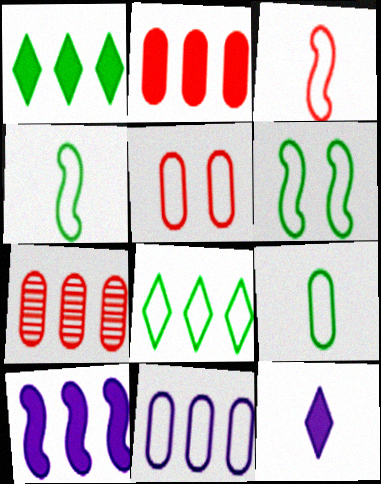[[1, 2, 10], 
[5, 9, 11], 
[6, 7, 12], 
[6, 8, 9], 
[7, 8, 10]]